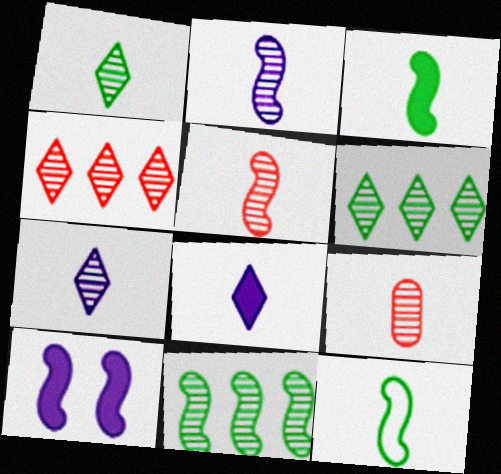[[1, 2, 9], 
[8, 9, 12]]